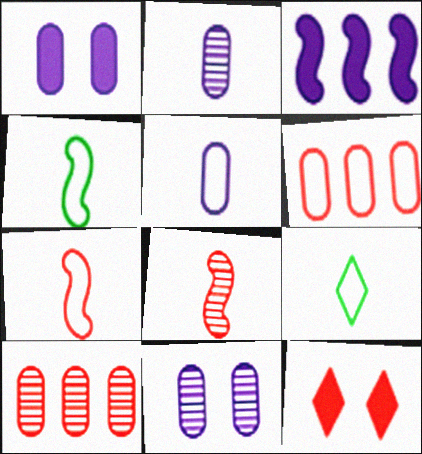[[5, 7, 9], 
[6, 8, 12], 
[7, 10, 12]]